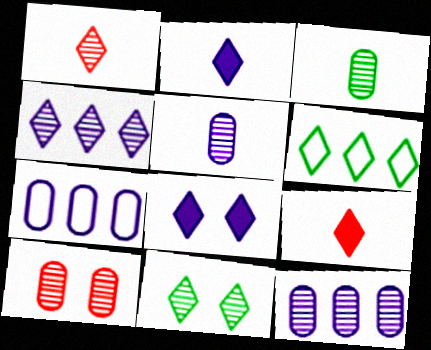[[1, 4, 11], 
[1, 6, 8], 
[3, 10, 12]]